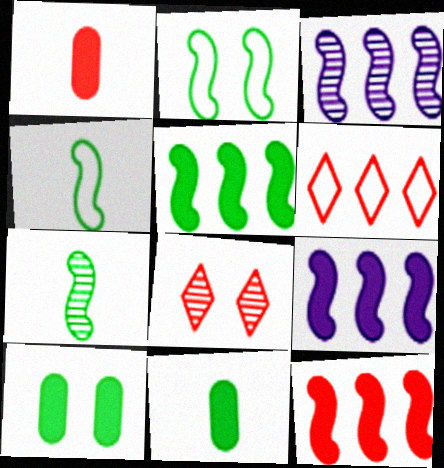[[2, 5, 7], 
[5, 9, 12]]